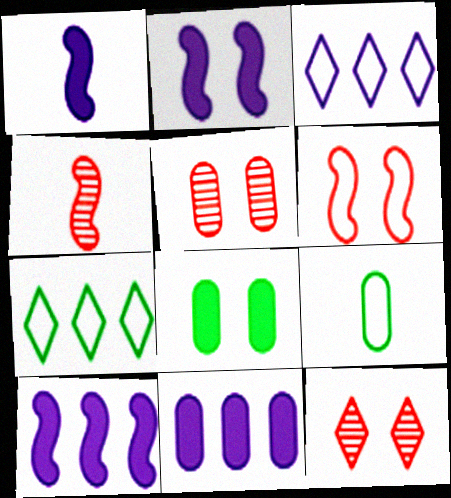[[1, 2, 10], 
[1, 5, 7], 
[3, 4, 8], 
[3, 6, 9], 
[5, 9, 11], 
[9, 10, 12]]